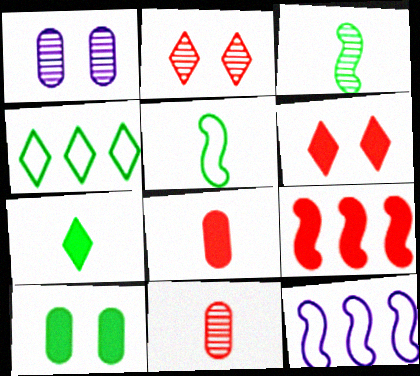[[3, 4, 10], 
[6, 8, 9]]